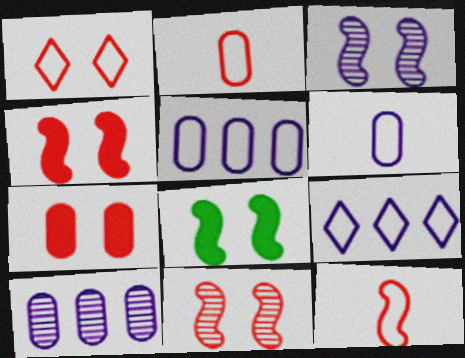[[1, 7, 11]]